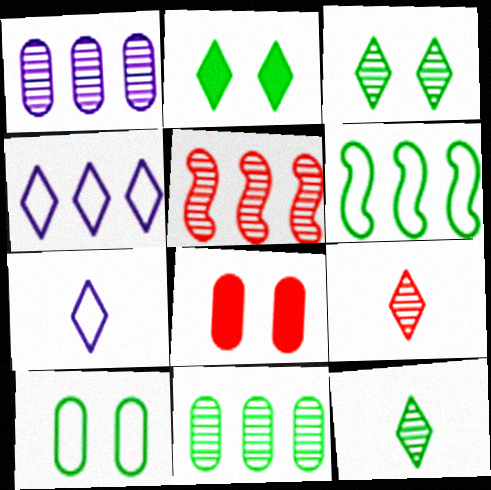[[2, 4, 9]]